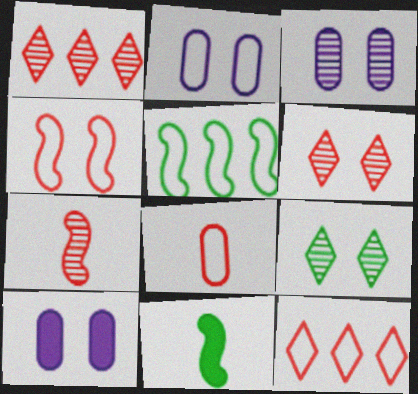[[1, 2, 11], 
[2, 3, 10], 
[3, 11, 12], 
[4, 8, 12], 
[4, 9, 10]]